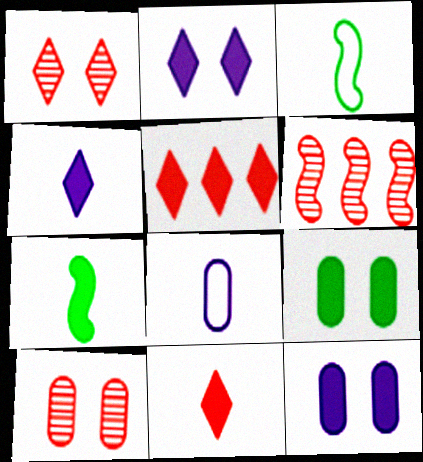[[5, 7, 12]]